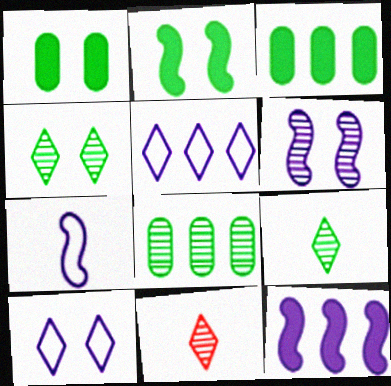[[6, 7, 12], 
[6, 8, 11]]